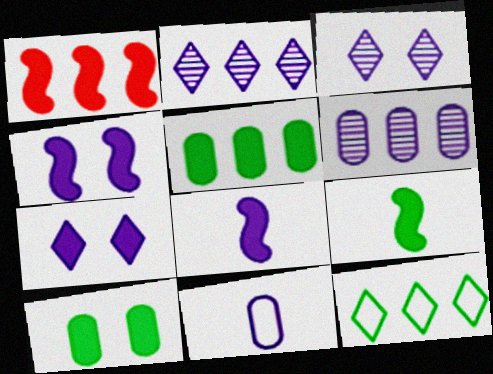[[1, 4, 9], 
[1, 6, 12], 
[2, 4, 11]]